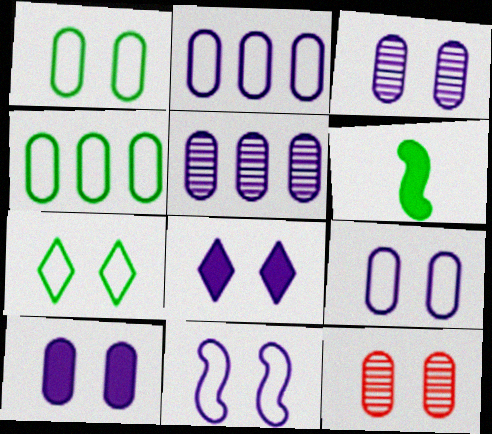[[1, 10, 12], 
[3, 8, 11], 
[3, 9, 10]]